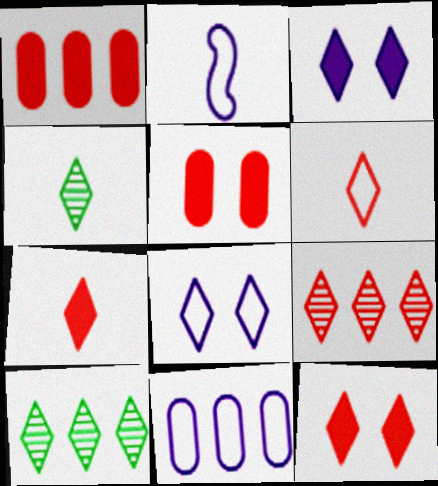[[2, 5, 10], 
[2, 8, 11], 
[3, 6, 10], 
[6, 9, 12], 
[7, 8, 10]]